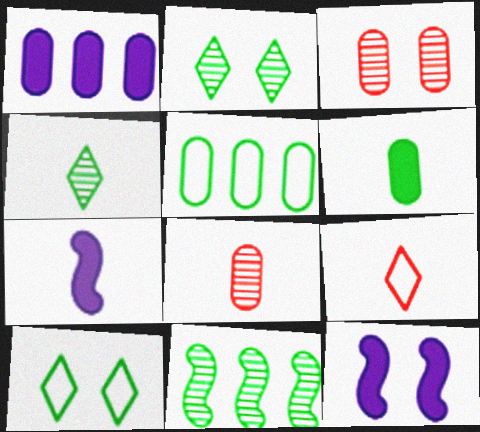[[3, 10, 12], 
[6, 10, 11]]